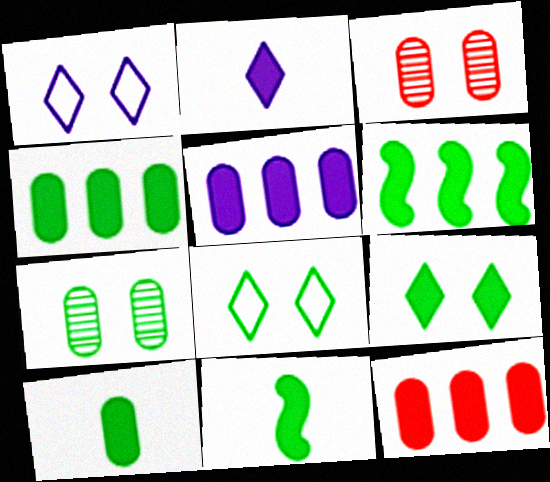[[4, 5, 12], 
[4, 9, 11], 
[6, 9, 10]]